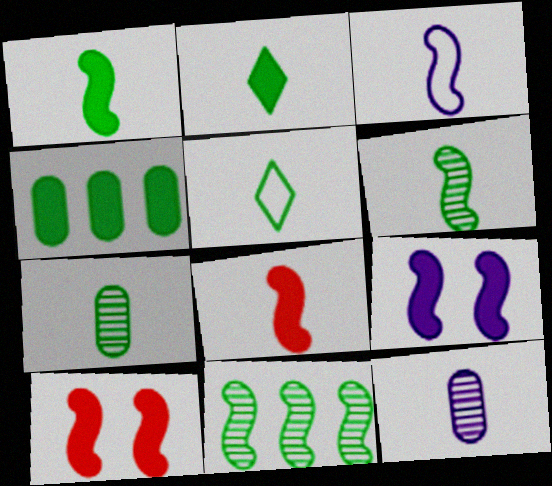[[1, 5, 7], 
[3, 6, 8], 
[3, 10, 11], 
[5, 8, 12]]